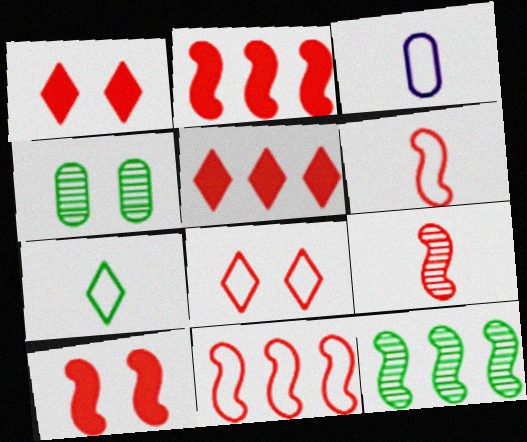[[1, 3, 12], 
[3, 6, 7], 
[9, 10, 11]]